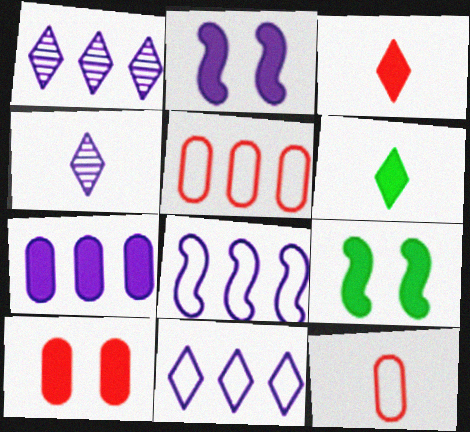[[1, 7, 8], 
[1, 9, 12], 
[3, 7, 9], 
[4, 5, 9]]